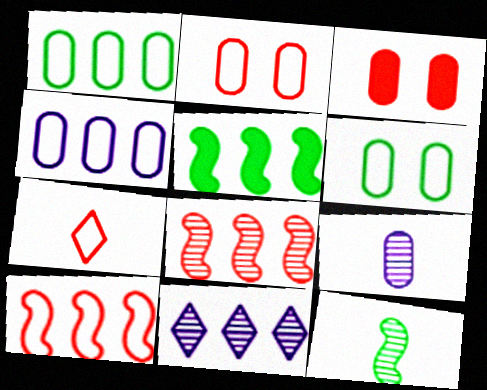[[1, 3, 9], 
[2, 7, 10], 
[3, 7, 8]]